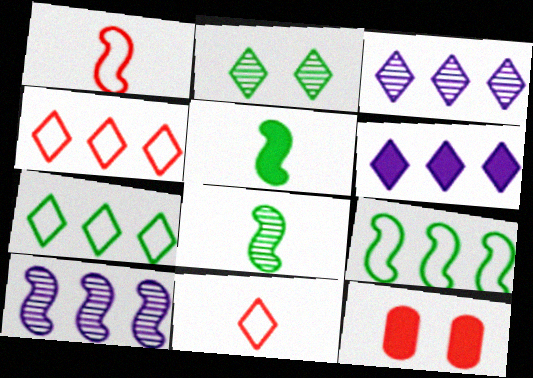[[2, 6, 11], 
[5, 6, 12]]